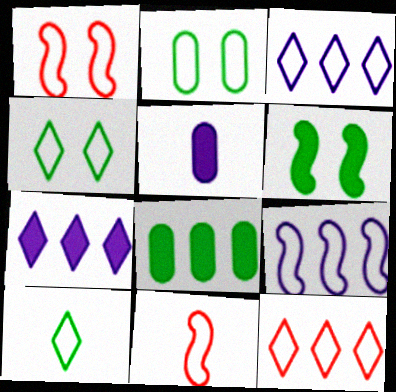[[2, 3, 11]]